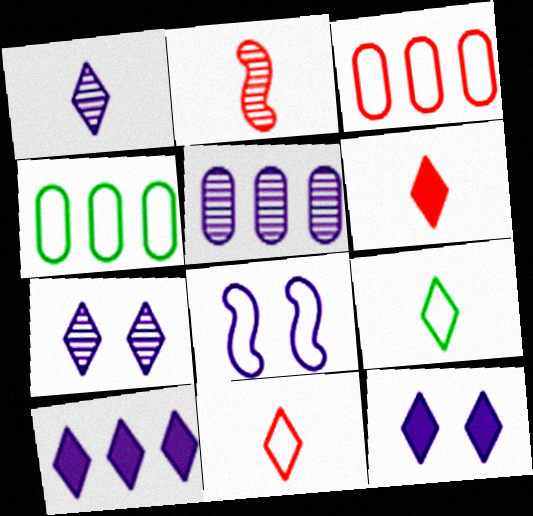[[1, 6, 9], 
[2, 4, 12], 
[3, 8, 9], 
[4, 8, 11]]